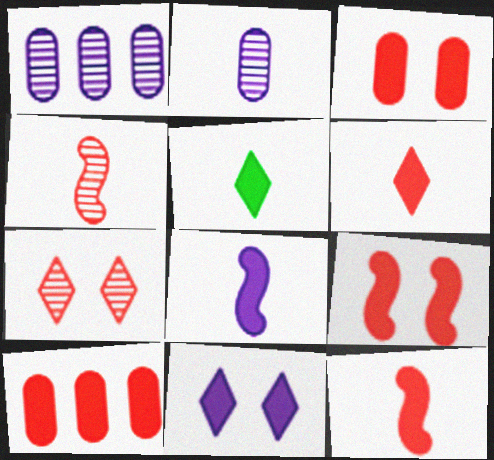[[6, 9, 10]]